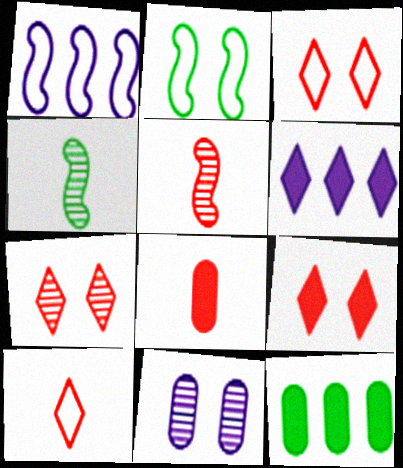[[2, 9, 11], 
[3, 7, 9], 
[5, 8, 10]]